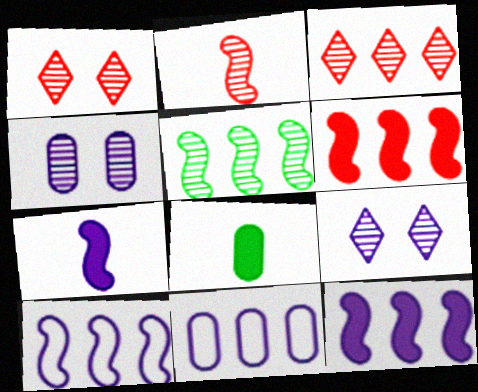[[1, 8, 10], 
[5, 6, 10], 
[7, 9, 11]]